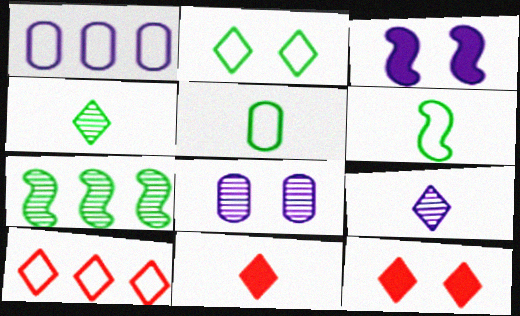[[1, 3, 9]]